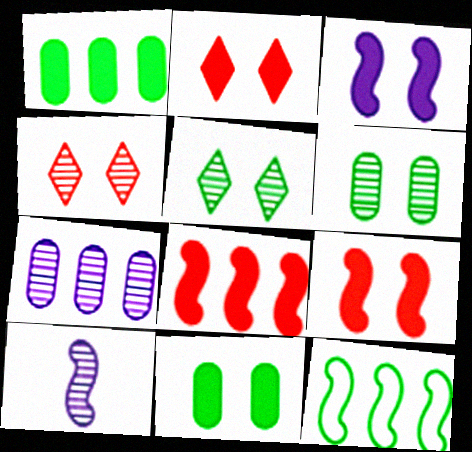[[2, 3, 11], 
[9, 10, 12]]